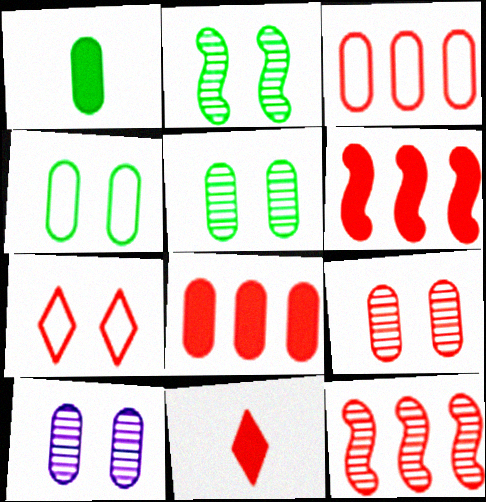[[1, 3, 10], 
[5, 9, 10]]